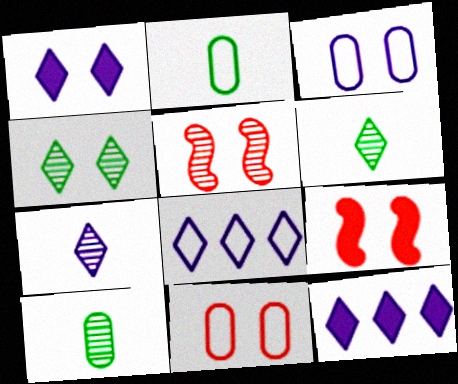[[1, 7, 8], 
[2, 5, 12], 
[3, 4, 9], 
[8, 9, 10]]